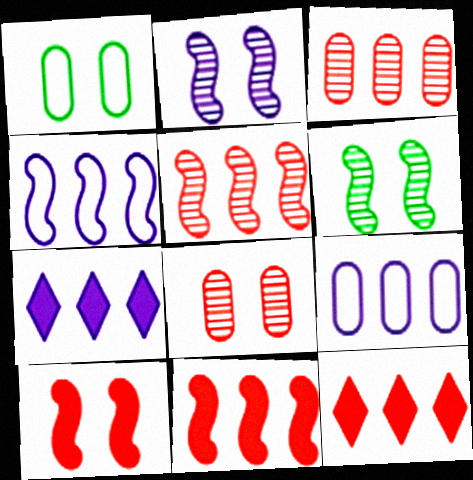[]